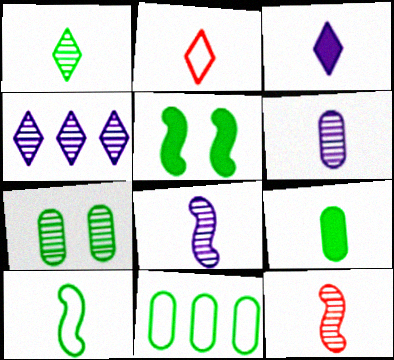[[1, 2, 3], 
[1, 5, 11], 
[1, 6, 12], 
[1, 9, 10], 
[2, 8, 9], 
[4, 7, 12], 
[7, 9, 11]]